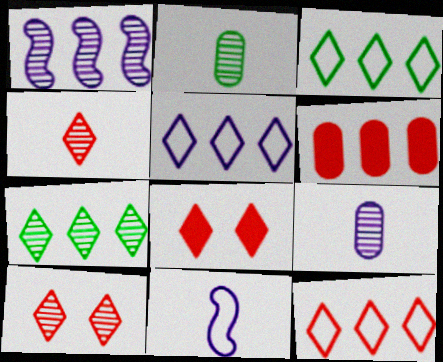[[1, 2, 10], 
[1, 3, 6], 
[3, 5, 12], 
[4, 8, 12]]